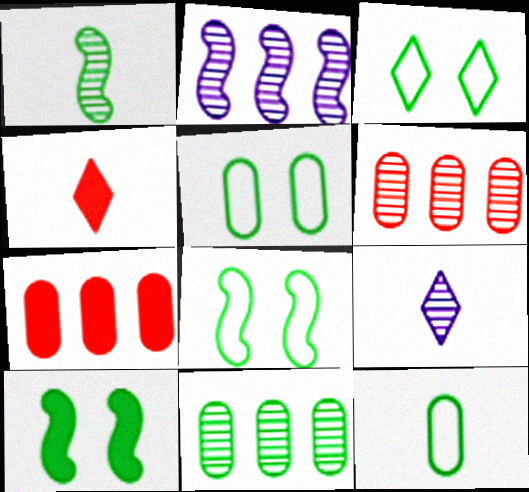[[2, 4, 5], 
[3, 5, 8], 
[7, 8, 9]]